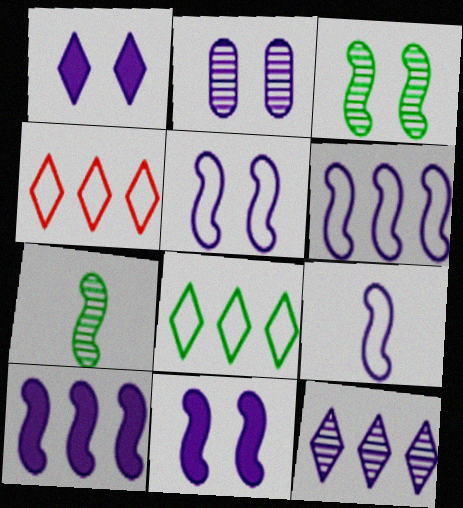[[1, 2, 5], 
[5, 6, 9]]